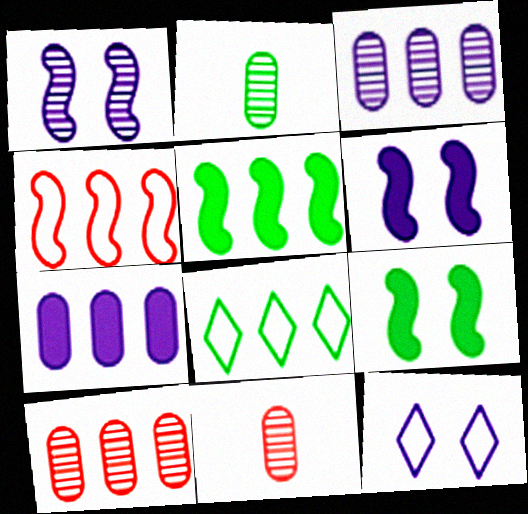[[2, 8, 9], 
[5, 11, 12], 
[6, 8, 11]]